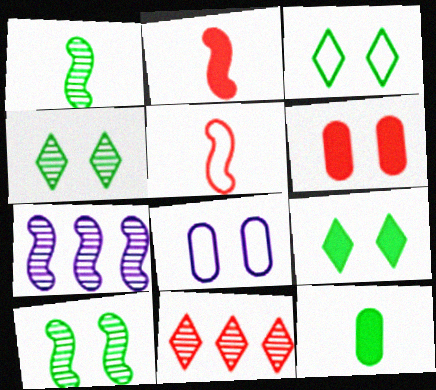[[3, 4, 9], 
[5, 6, 11]]